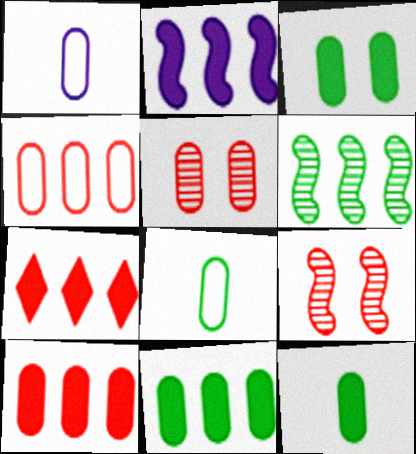[[1, 5, 11], 
[2, 7, 11], 
[3, 11, 12]]